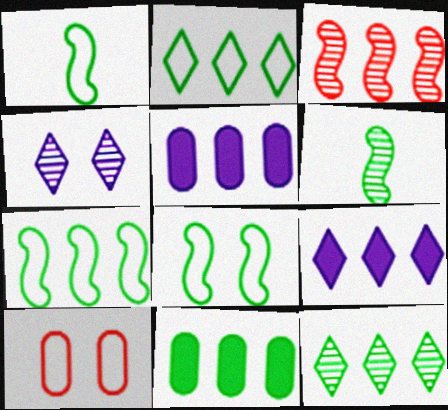[[1, 7, 8], 
[2, 3, 5], 
[6, 9, 10], 
[7, 11, 12]]